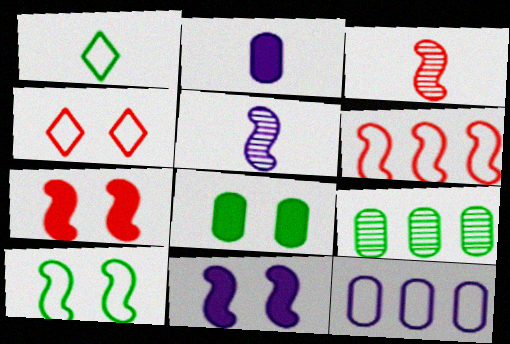[[1, 2, 3], 
[3, 6, 7]]